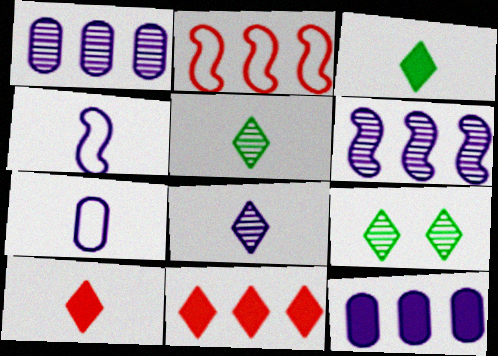[]